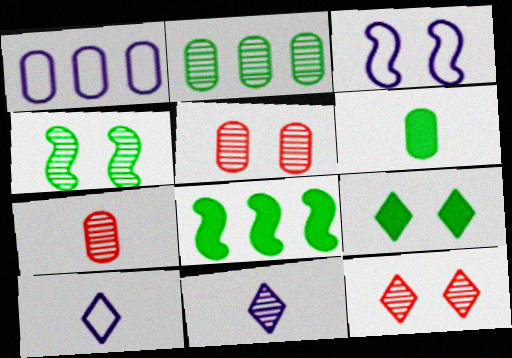[[1, 3, 10], 
[1, 5, 6], 
[3, 5, 9], 
[5, 8, 10], 
[6, 8, 9]]